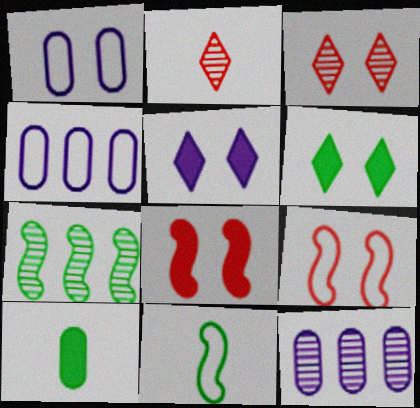[]